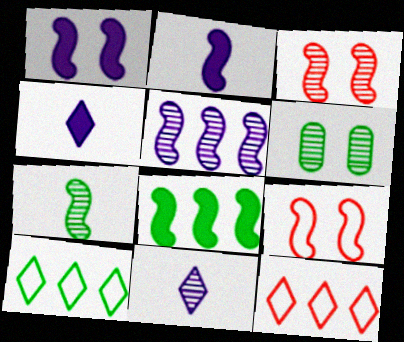[[2, 6, 12], 
[3, 5, 7]]